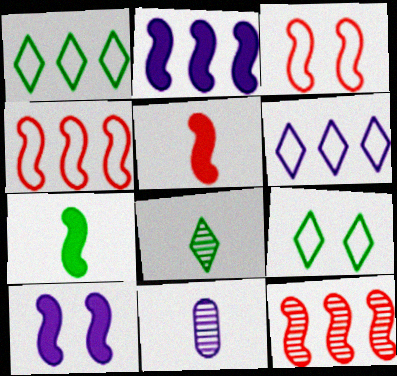[[3, 5, 12], 
[6, 10, 11]]